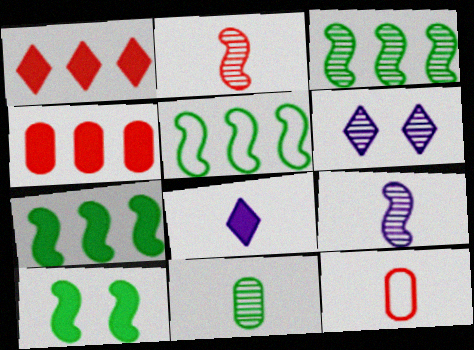[[3, 5, 7], 
[4, 8, 10], 
[6, 7, 12]]